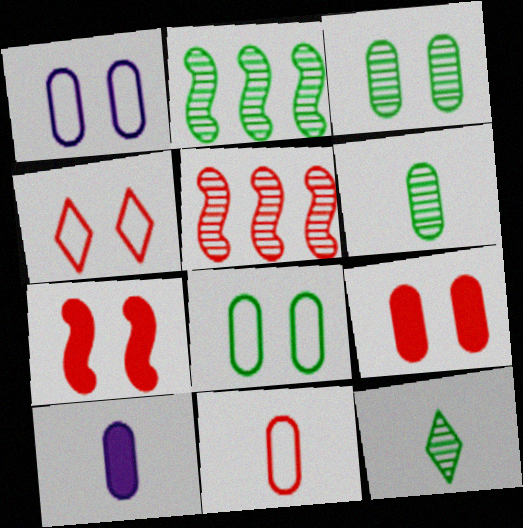[[1, 3, 9], 
[2, 3, 12], 
[2, 4, 10], 
[6, 10, 11]]